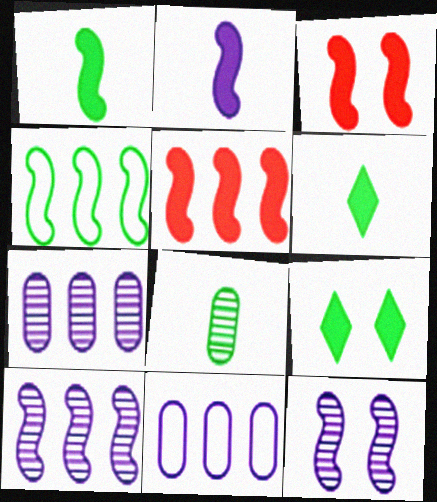[[4, 5, 10], 
[4, 8, 9]]